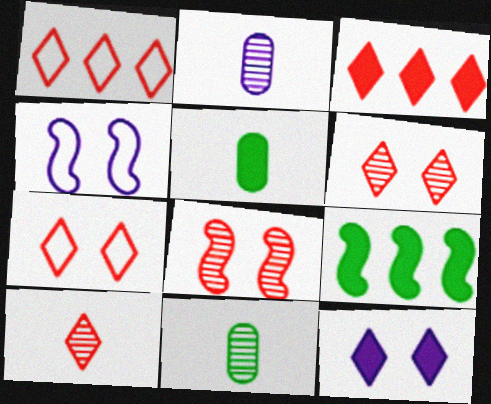[[2, 7, 9], 
[3, 4, 11], 
[3, 7, 10]]